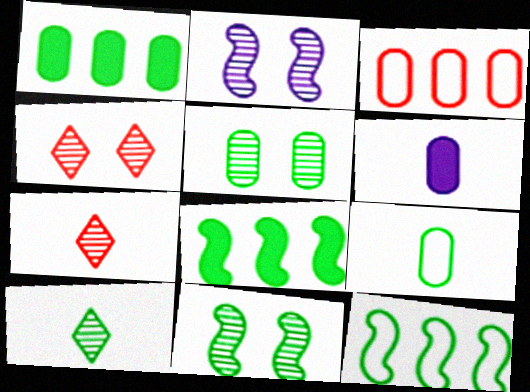[[1, 5, 9], 
[2, 4, 5], 
[3, 5, 6], 
[4, 6, 12]]